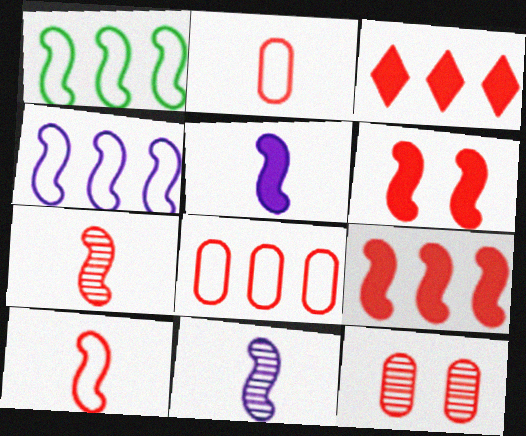[[1, 6, 11], 
[3, 10, 12]]